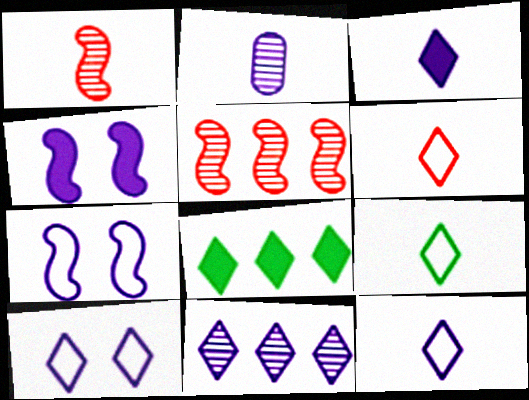[[3, 10, 11], 
[6, 9, 12]]